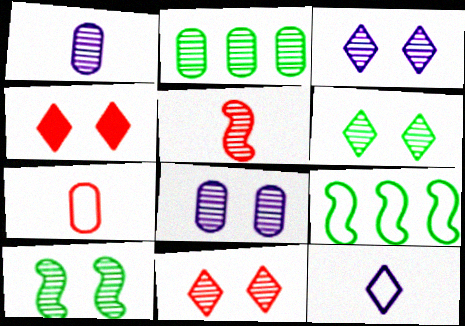[[1, 4, 9], 
[2, 3, 5], 
[3, 6, 11], 
[8, 10, 11]]